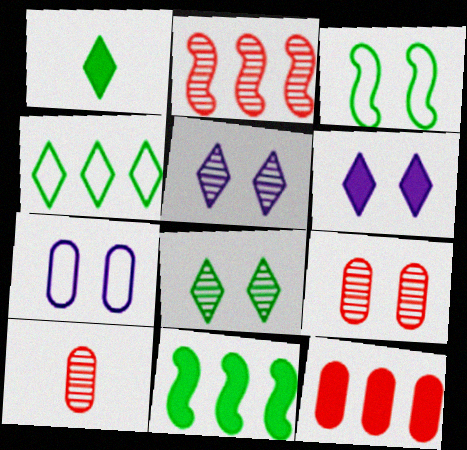[[1, 2, 7], 
[1, 4, 8], 
[3, 6, 9]]